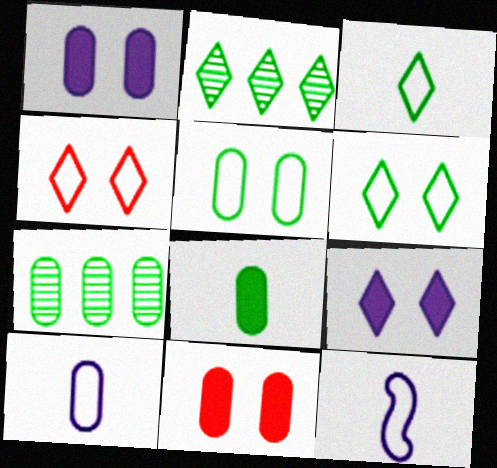[[2, 11, 12], 
[5, 7, 8], 
[7, 10, 11]]